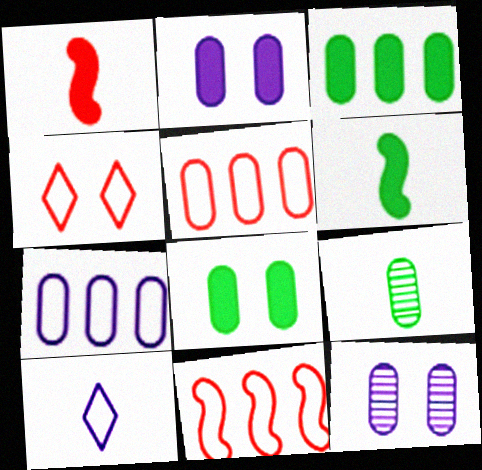[[1, 9, 10], 
[2, 5, 9]]